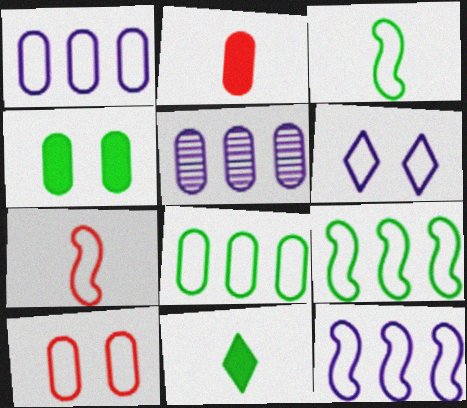[[6, 7, 8]]